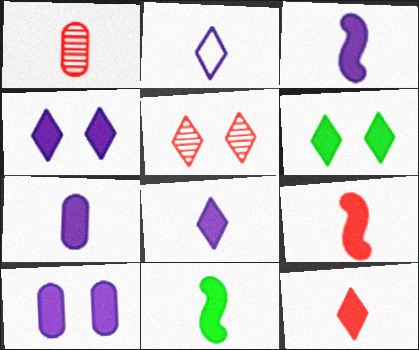[[1, 2, 11], 
[3, 7, 8], 
[3, 9, 11], 
[7, 11, 12]]